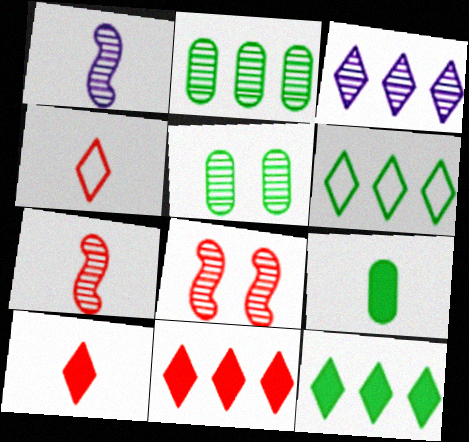[[1, 4, 9], 
[3, 5, 7], 
[3, 6, 11]]